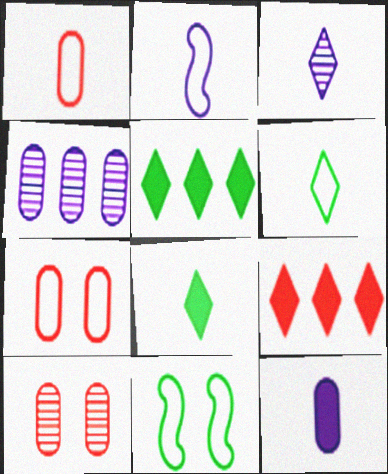[[1, 2, 6], 
[2, 3, 12], 
[2, 5, 10]]